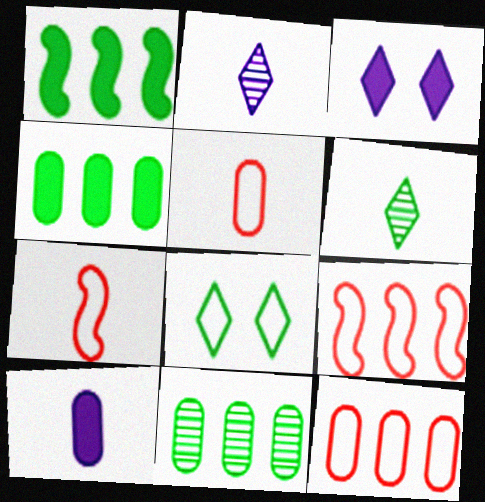[[3, 7, 11], 
[6, 7, 10]]